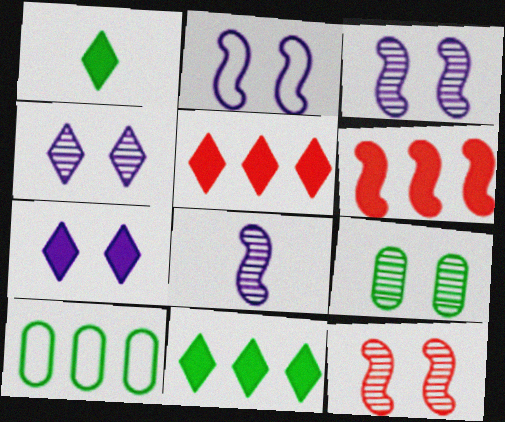[[1, 5, 7], 
[4, 9, 12]]